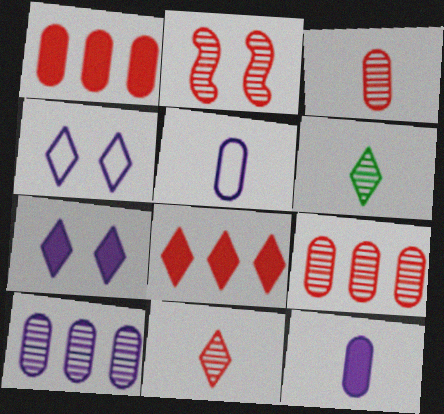[[2, 6, 10], 
[2, 9, 11], 
[4, 6, 8]]